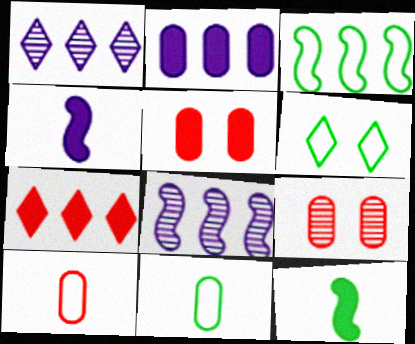[[2, 9, 11], 
[3, 6, 11]]